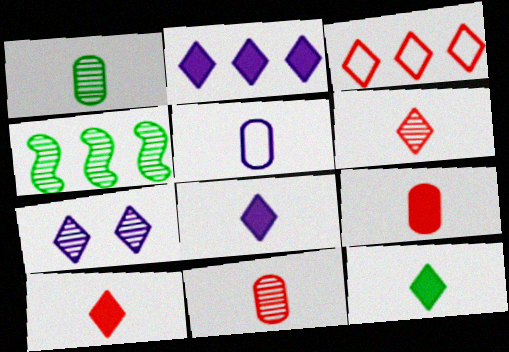[[1, 5, 9], 
[3, 7, 12], 
[4, 7, 11], 
[8, 10, 12]]